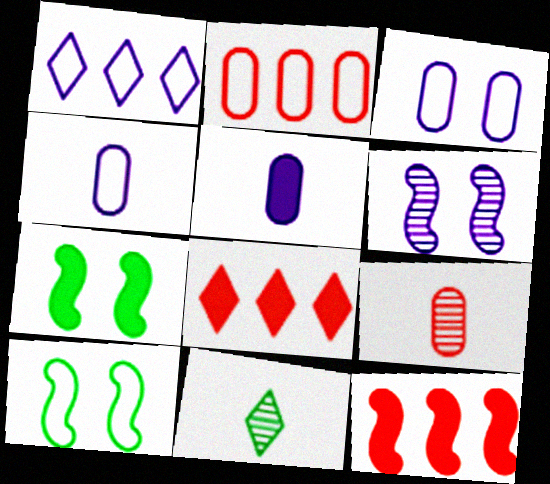[[1, 5, 6], 
[1, 7, 9], 
[3, 11, 12], 
[5, 7, 8]]